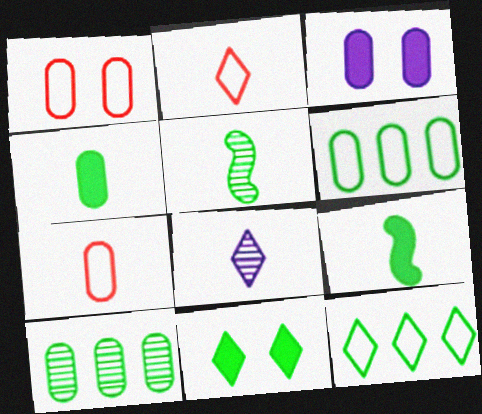[[3, 7, 10], 
[5, 6, 11], 
[7, 8, 9]]